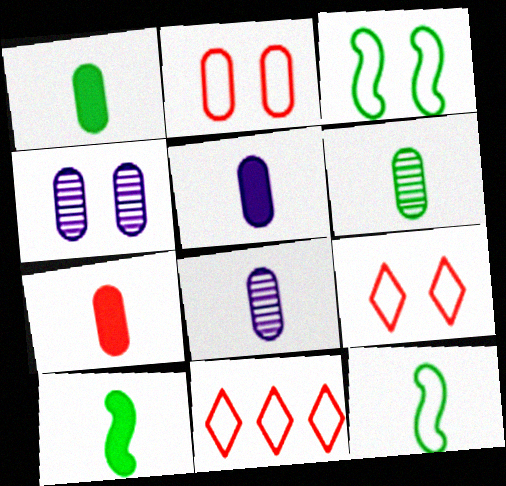[[1, 5, 7], 
[4, 10, 11]]